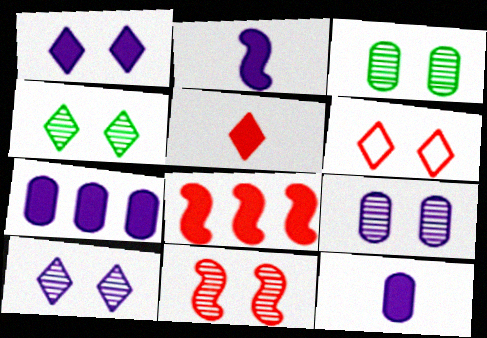[[1, 2, 7], 
[1, 4, 6], 
[3, 10, 11], 
[4, 9, 11]]